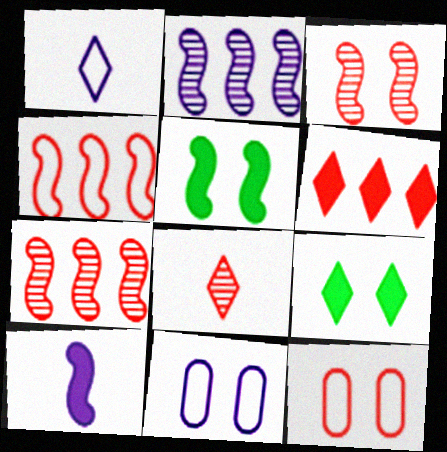[[3, 9, 11]]